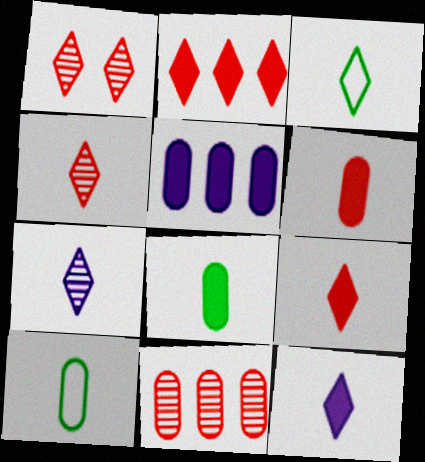[[3, 4, 12], 
[3, 7, 9]]